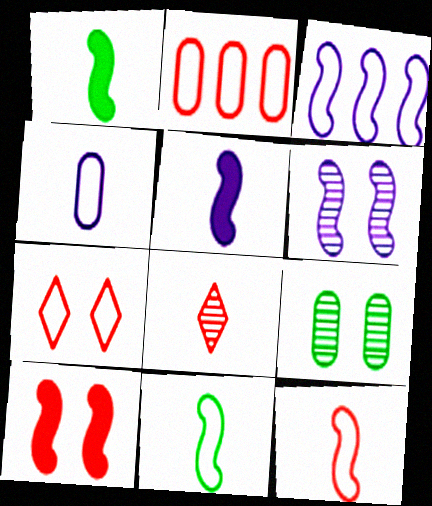[[1, 4, 8], 
[2, 7, 12], 
[2, 8, 10], 
[3, 5, 6]]